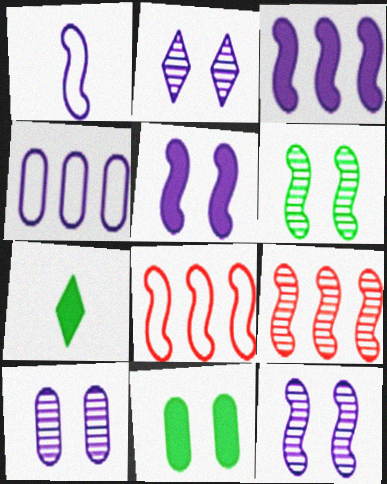[[1, 3, 12], 
[2, 10, 12], 
[7, 8, 10]]